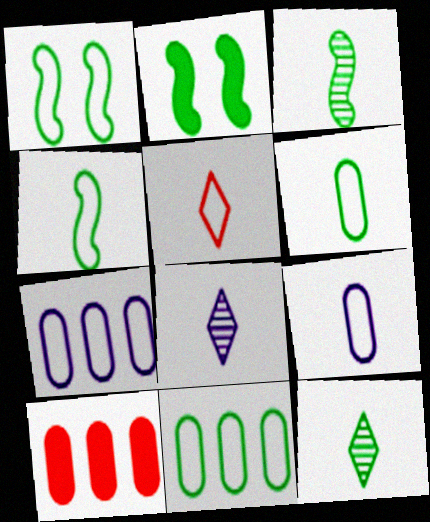[[1, 5, 7], 
[1, 8, 10], 
[2, 11, 12], 
[4, 5, 9]]